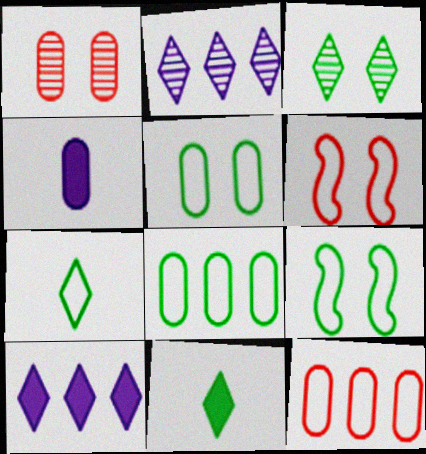[[1, 4, 8], 
[7, 8, 9]]